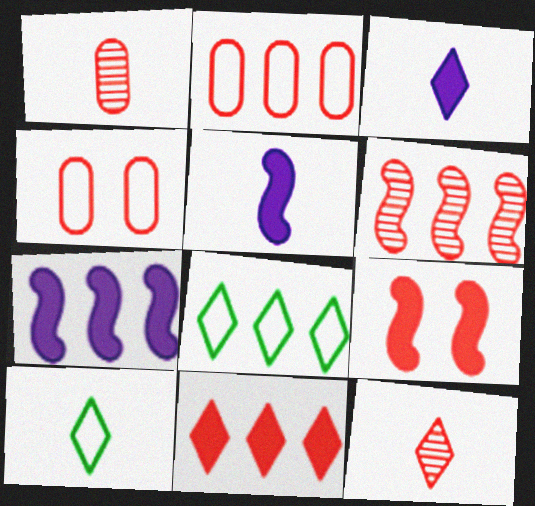[[1, 5, 10], 
[2, 6, 11], 
[2, 9, 12], 
[3, 10, 12]]